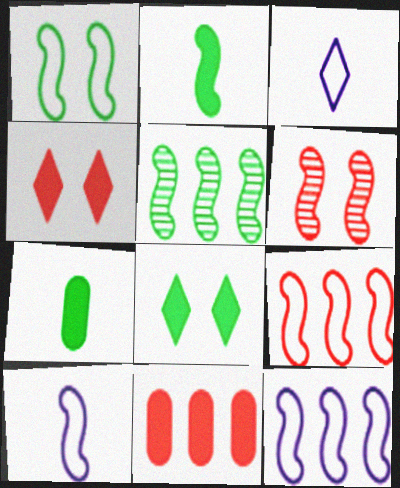[[1, 2, 5], 
[1, 9, 10], 
[2, 6, 12]]